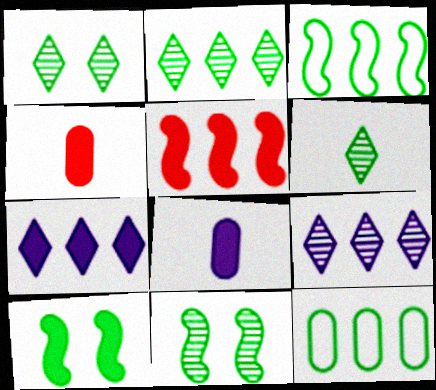[[1, 2, 6], 
[4, 7, 10], 
[5, 9, 12], 
[6, 10, 12]]